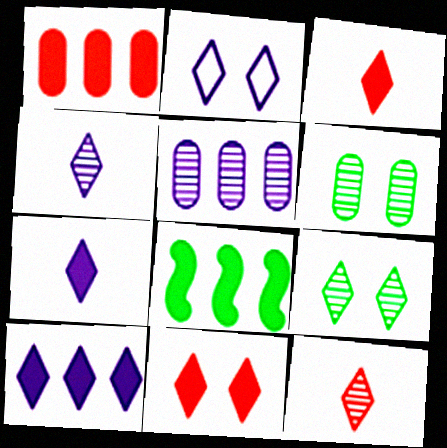[[1, 8, 10], 
[2, 4, 10], 
[2, 9, 11]]